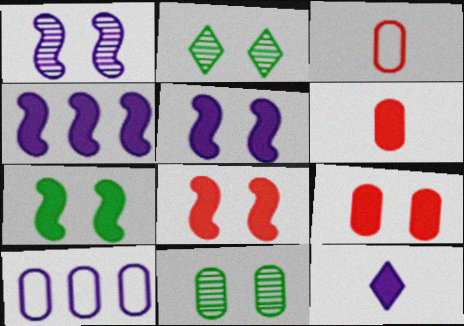[[1, 10, 12], 
[2, 3, 4], 
[5, 7, 8], 
[6, 10, 11]]